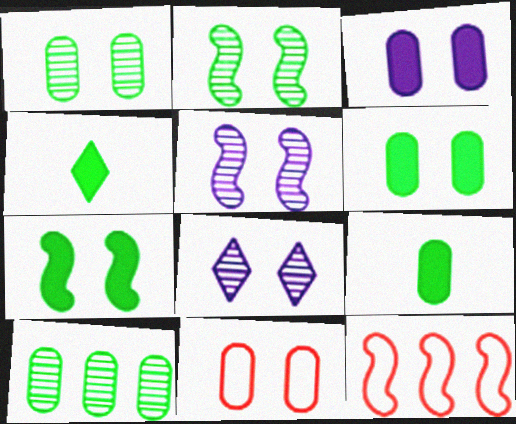[[1, 3, 11], 
[7, 8, 11], 
[8, 9, 12]]